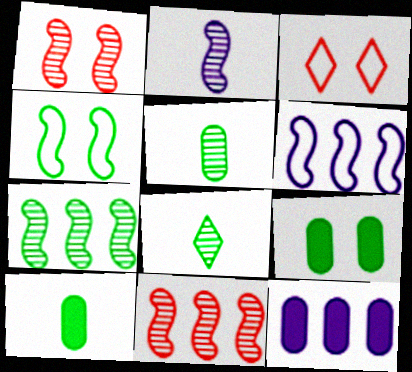[[1, 2, 7]]